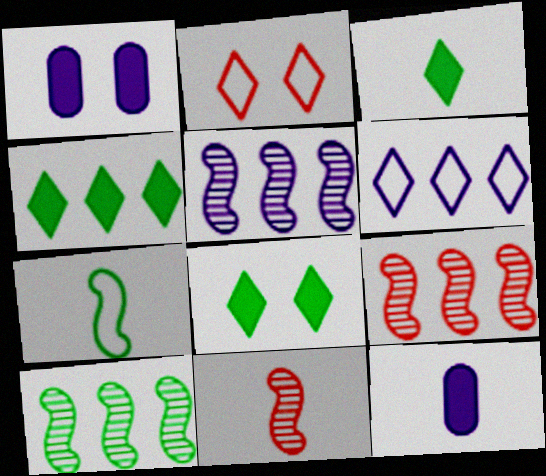[[2, 10, 12], 
[3, 4, 8], 
[5, 9, 10]]